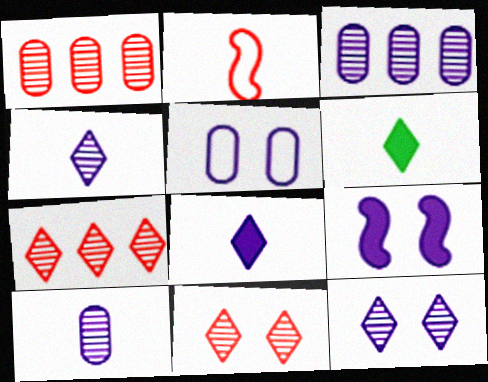[[2, 6, 10], 
[5, 9, 12]]